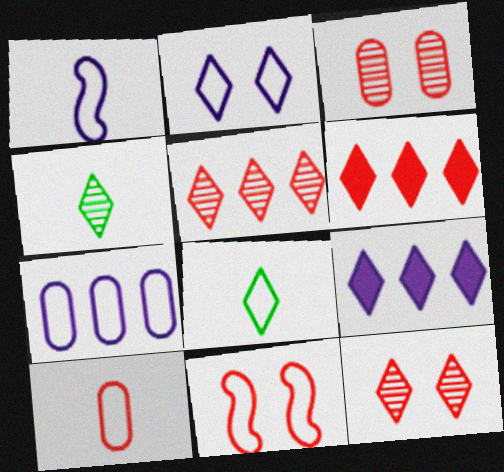[[1, 2, 7], 
[1, 8, 10], 
[2, 4, 6], 
[7, 8, 11], 
[8, 9, 12]]